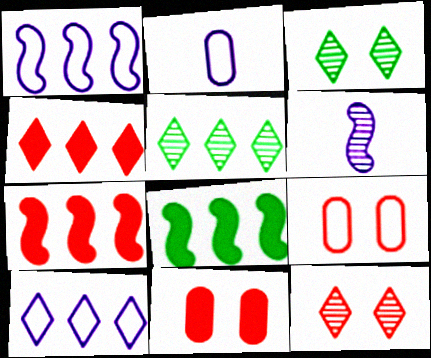[[2, 3, 7], 
[2, 8, 12], 
[4, 5, 10]]